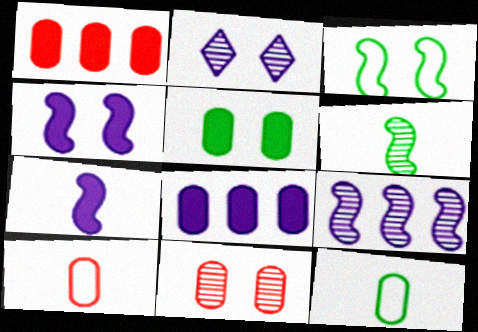[[1, 10, 11], 
[8, 11, 12]]